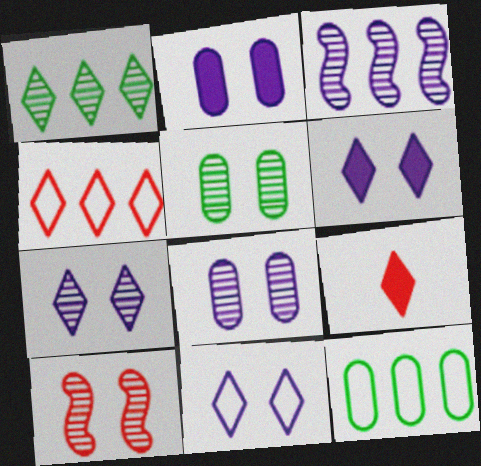[[1, 9, 11], 
[5, 7, 10], 
[6, 7, 11]]